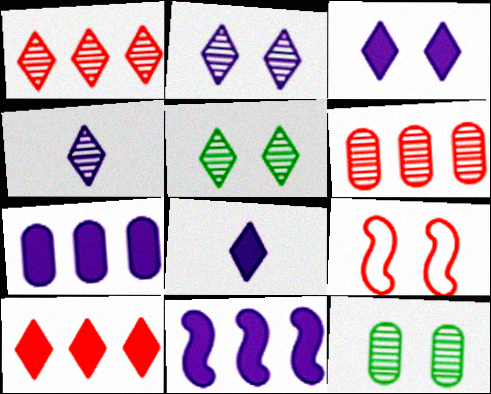[[1, 4, 5], 
[3, 9, 12]]